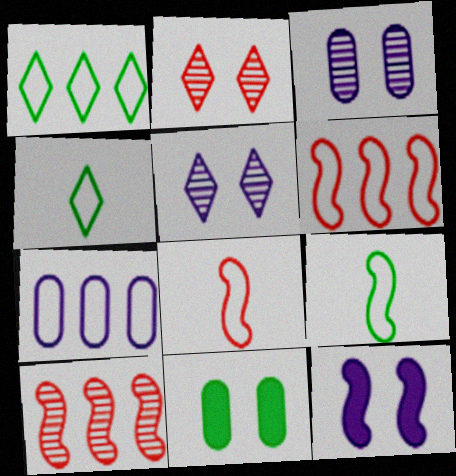[[1, 6, 7], 
[9, 10, 12]]